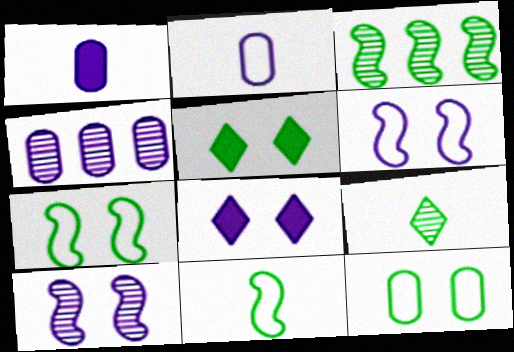[]